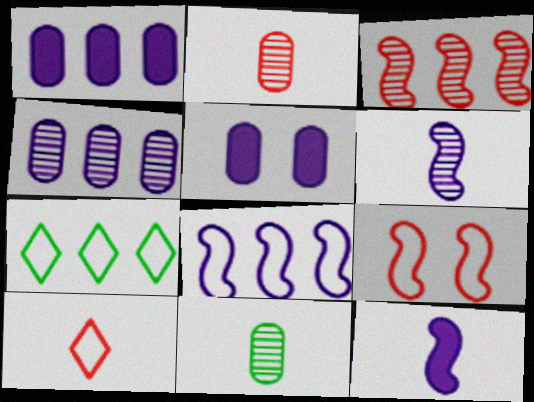[[1, 3, 7], 
[10, 11, 12]]